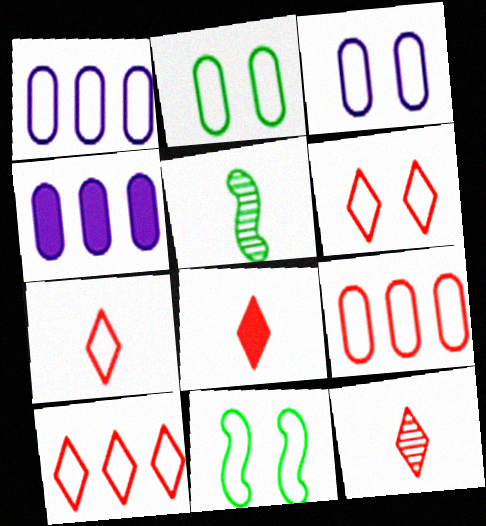[[1, 7, 11], 
[3, 6, 11], 
[4, 5, 6], 
[4, 11, 12], 
[6, 7, 10], 
[7, 8, 12]]